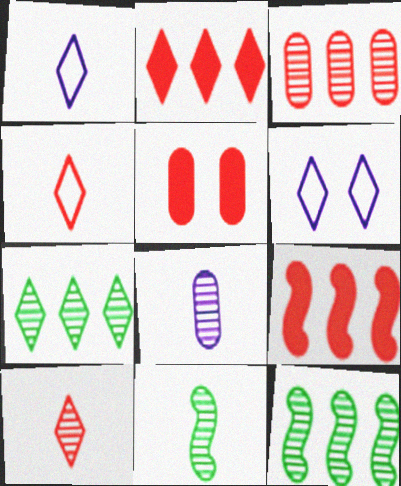[[1, 5, 12], 
[8, 10, 11]]